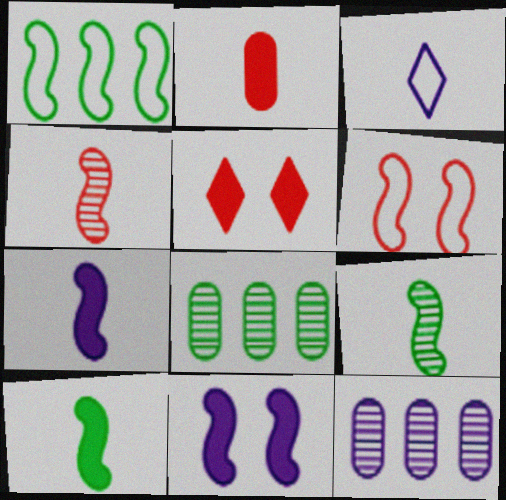[[1, 4, 11], 
[2, 3, 9], 
[3, 11, 12]]